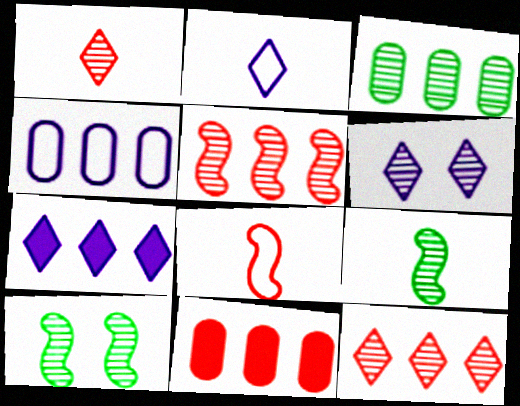[[2, 6, 7], 
[2, 10, 11], 
[3, 4, 11]]